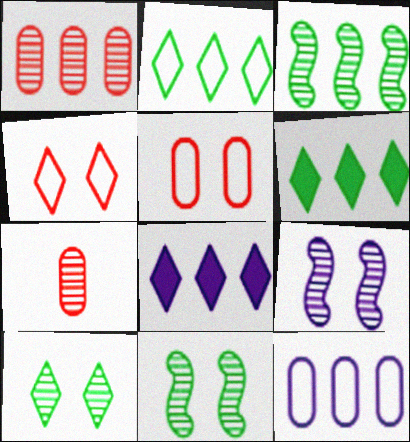[]